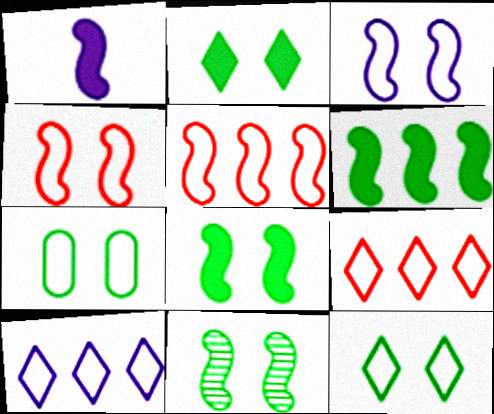[[1, 5, 11], 
[2, 7, 11]]